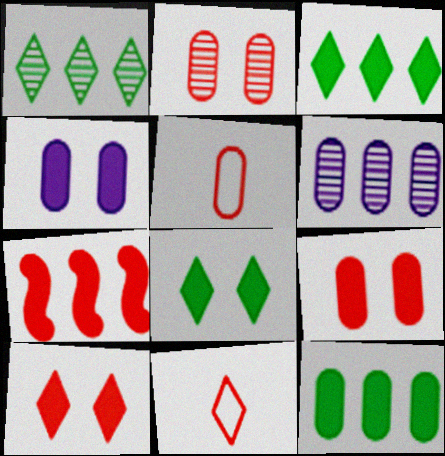[[2, 7, 11]]